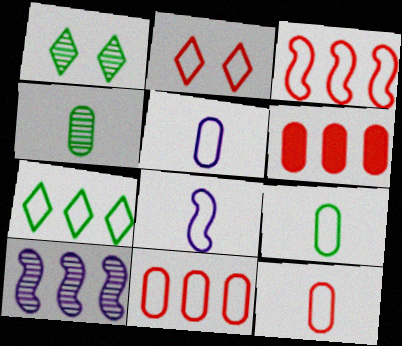[[1, 6, 8], 
[2, 3, 12], 
[5, 9, 12], 
[6, 7, 10]]